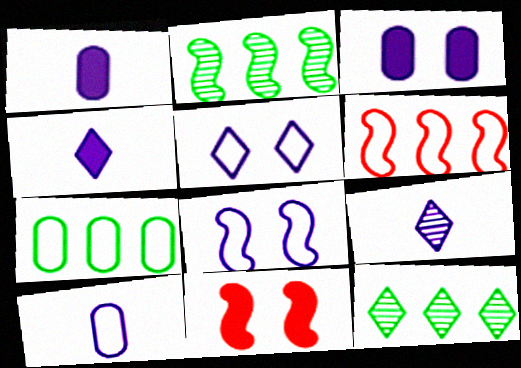[[7, 9, 11], 
[10, 11, 12]]